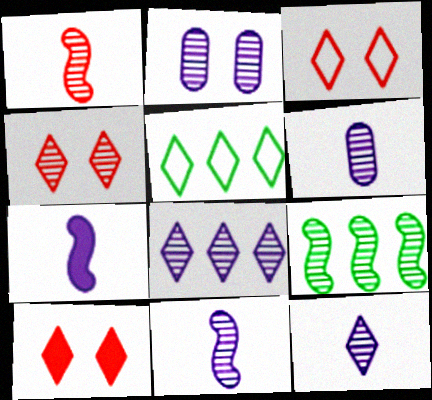[[2, 8, 11], 
[3, 4, 10], 
[4, 6, 9], 
[5, 10, 12], 
[6, 11, 12]]